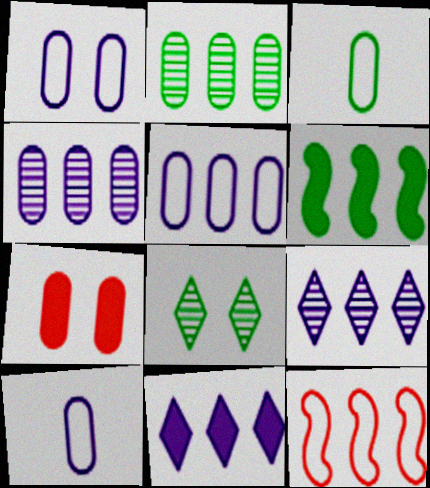[[1, 5, 10], 
[2, 7, 10], 
[2, 11, 12], 
[3, 4, 7], 
[3, 6, 8]]